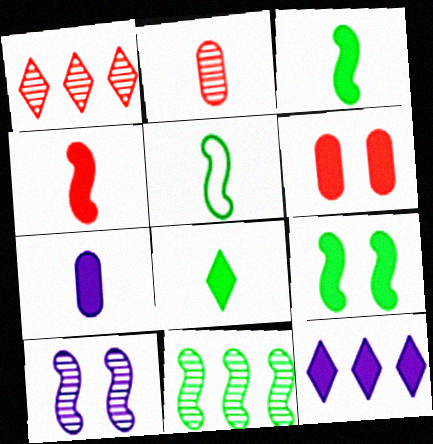[[3, 6, 12], 
[4, 7, 8], 
[5, 9, 11]]